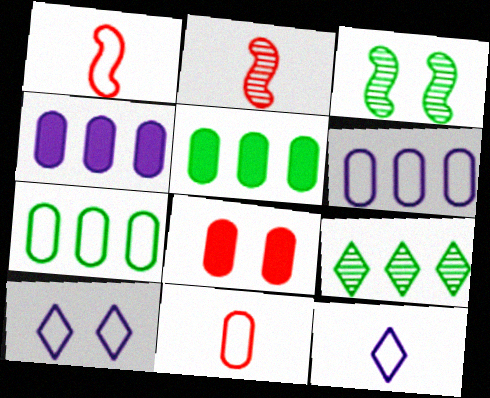[[1, 7, 10], 
[2, 5, 10], 
[3, 8, 10]]